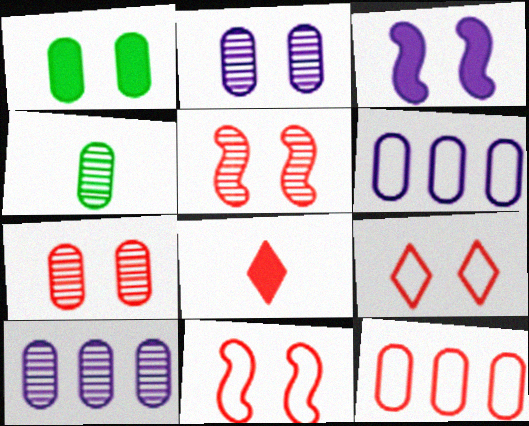[[4, 7, 10], 
[5, 8, 12]]